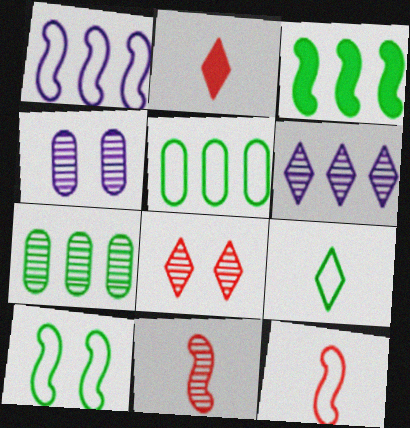[[1, 10, 12], 
[5, 9, 10]]